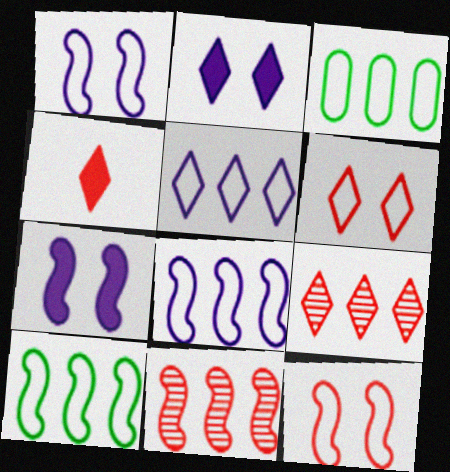[[4, 6, 9]]